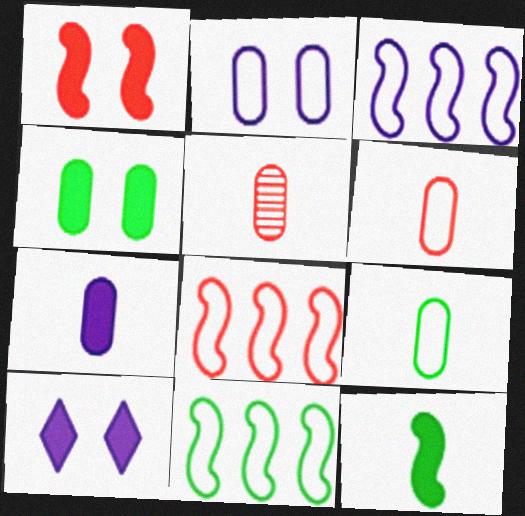[[1, 4, 10], 
[3, 8, 11], 
[5, 7, 9], 
[5, 10, 11]]